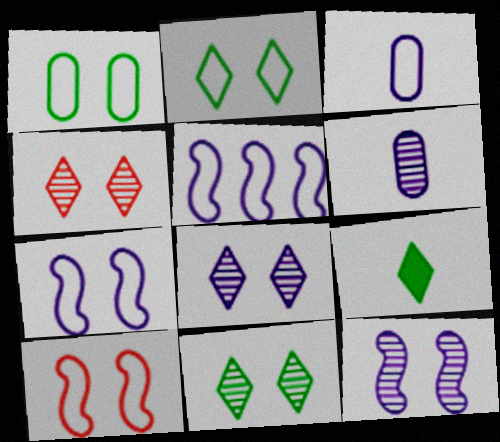[[4, 8, 11]]